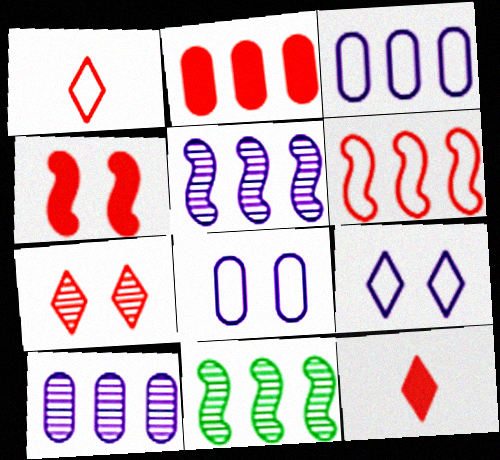[[2, 4, 12], 
[8, 11, 12]]